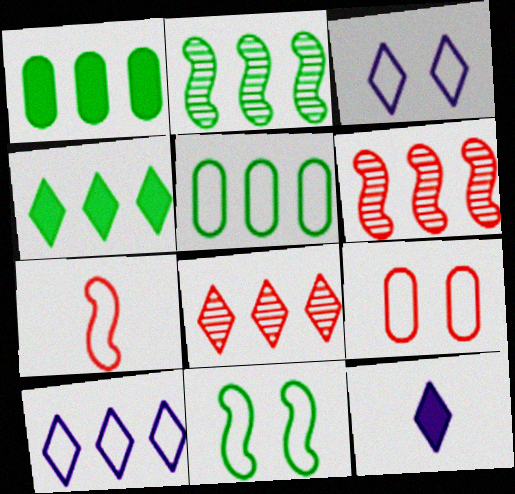[[1, 6, 10], 
[2, 4, 5], 
[2, 9, 12], 
[3, 5, 7], 
[3, 9, 11], 
[4, 8, 10]]